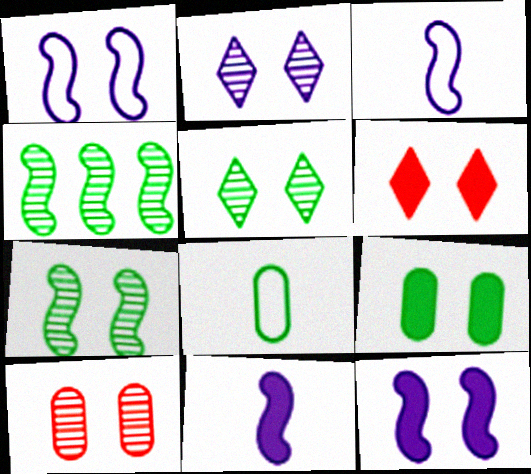[[2, 7, 10], 
[6, 9, 12]]